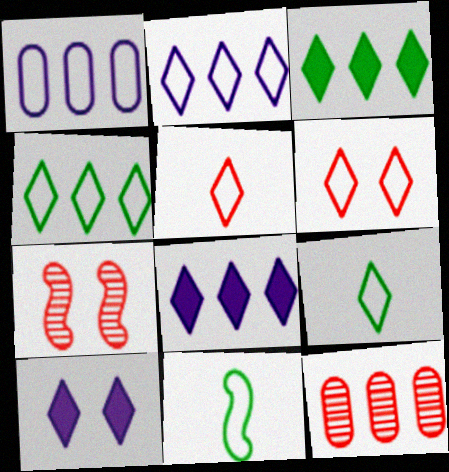[[1, 6, 11], 
[2, 6, 9], 
[10, 11, 12]]